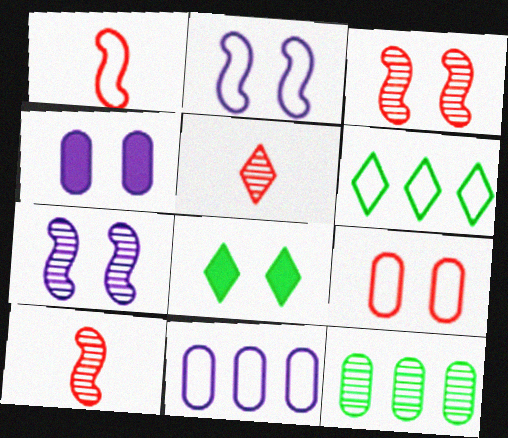[[4, 6, 10], 
[5, 7, 12], 
[7, 8, 9], 
[8, 10, 11]]